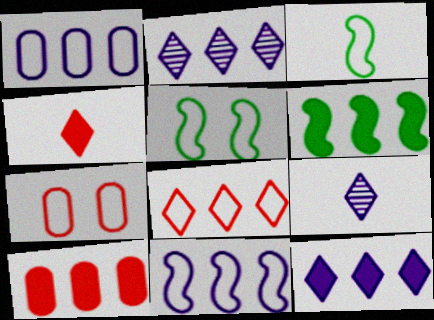[[5, 9, 10], 
[6, 7, 9], 
[6, 10, 12]]